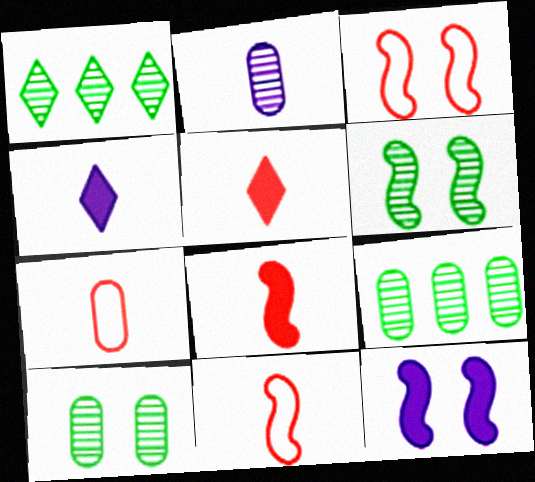[[1, 7, 12], 
[3, 4, 9], 
[3, 6, 12]]